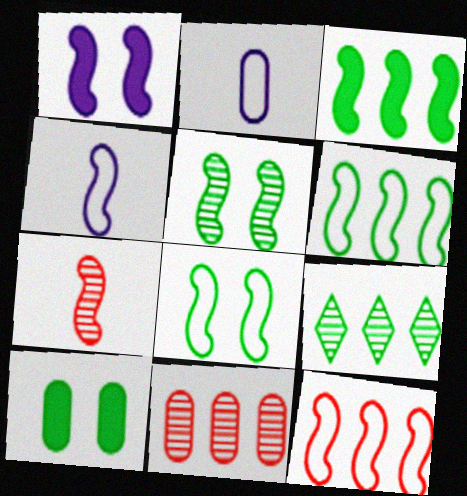[[1, 6, 7], 
[2, 10, 11], 
[4, 8, 12]]